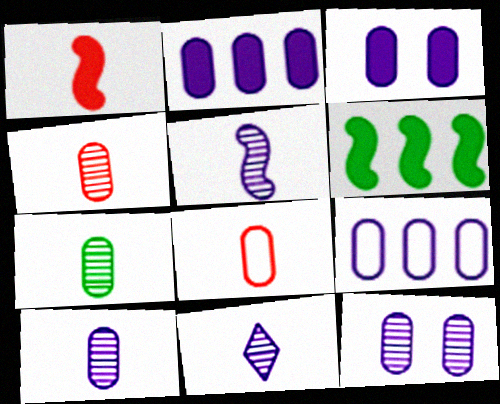[[3, 9, 10], 
[4, 7, 10], 
[5, 10, 11]]